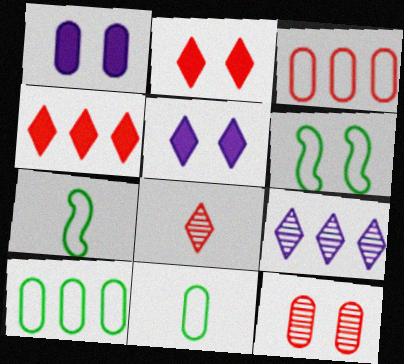[[5, 6, 12]]